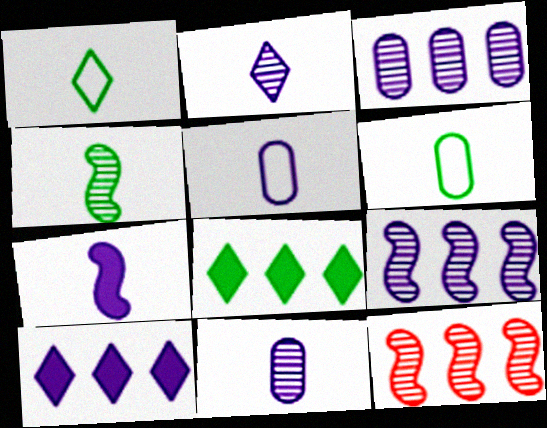[[2, 5, 7]]